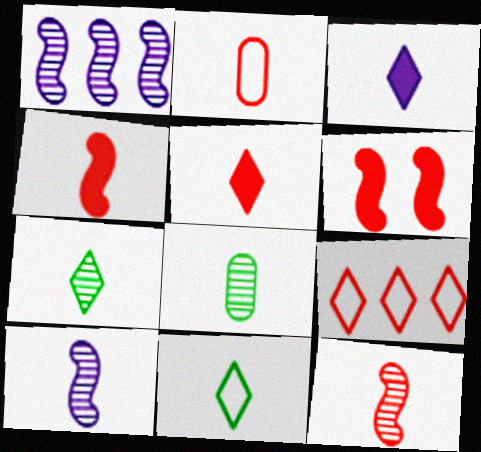[[2, 5, 12]]